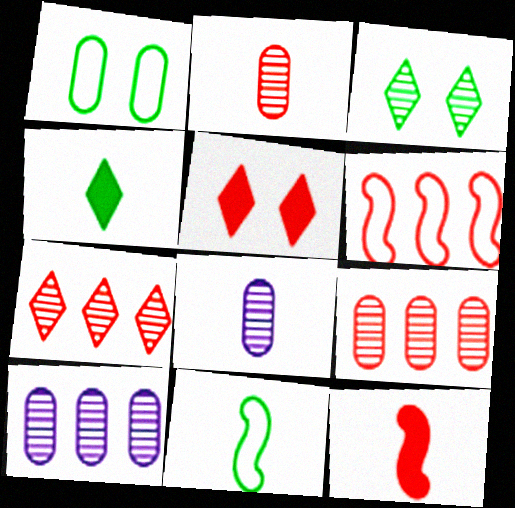[[2, 5, 6], 
[5, 10, 11]]